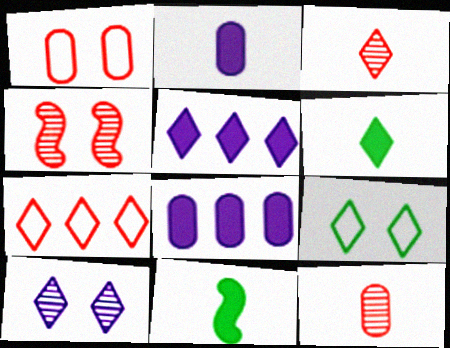[[3, 5, 9], 
[6, 7, 10]]